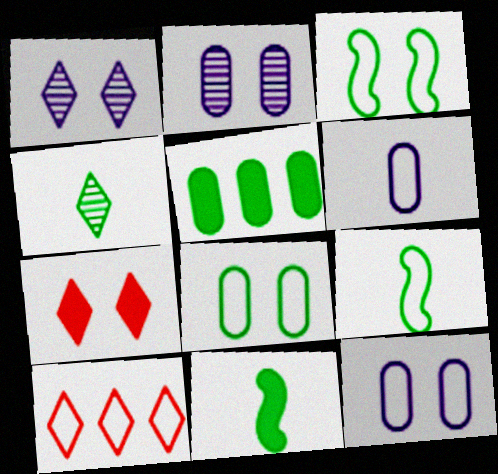[[2, 3, 7], 
[2, 10, 11], 
[3, 4, 5], 
[3, 6, 10], 
[9, 10, 12]]